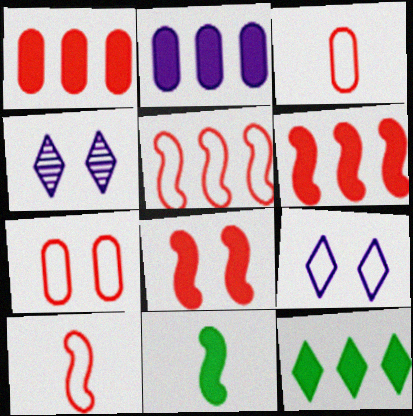[[2, 6, 12]]